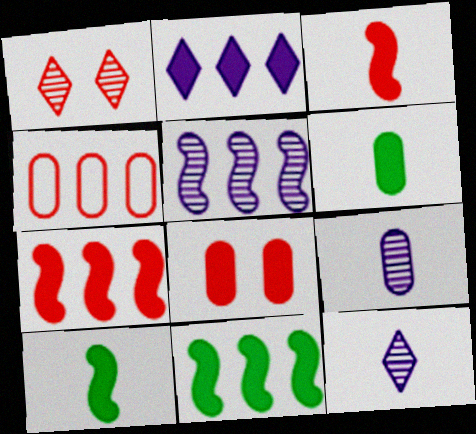[[1, 3, 4], 
[2, 8, 10]]